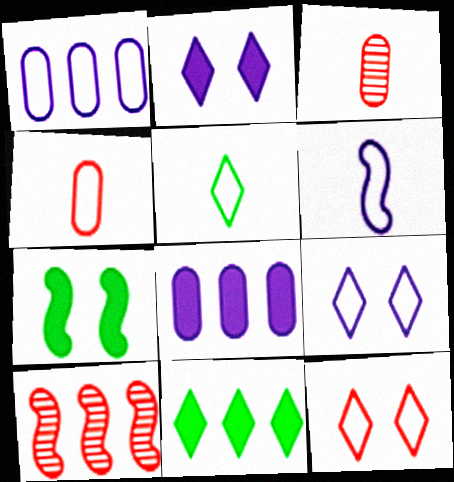[[1, 6, 9], 
[1, 10, 11], 
[4, 5, 6], 
[6, 7, 10]]